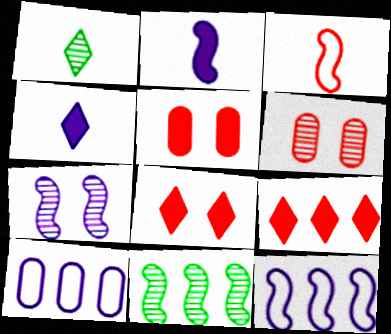[[1, 5, 12], 
[2, 7, 12], 
[3, 6, 9], 
[4, 7, 10], 
[9, 10, 11]]